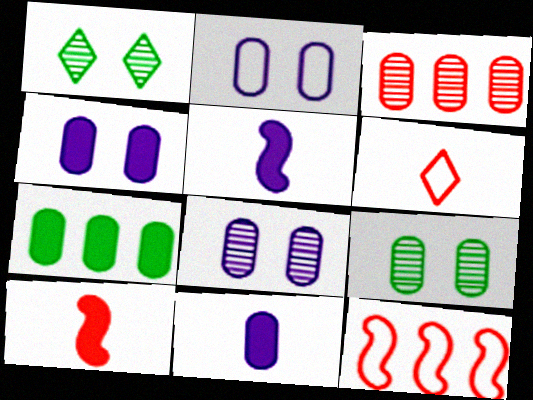[[1, 11, 12], 
[2, 4, 8]]